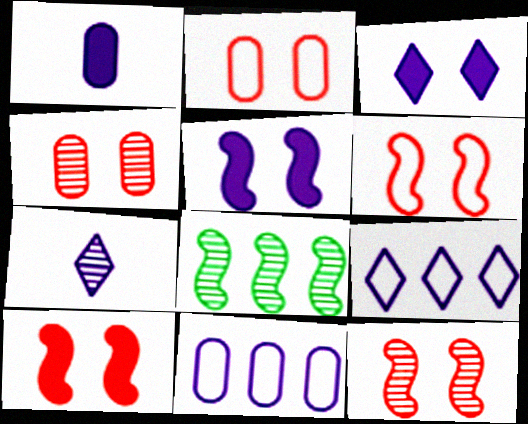[[3, 7, 9], 
[4, 7, 8], 
[5, 7, 11], 
[6, 10, 12]]